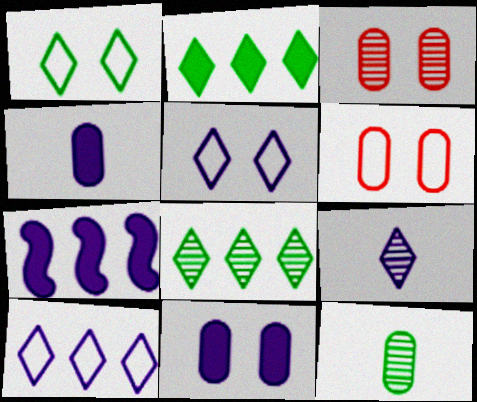[]